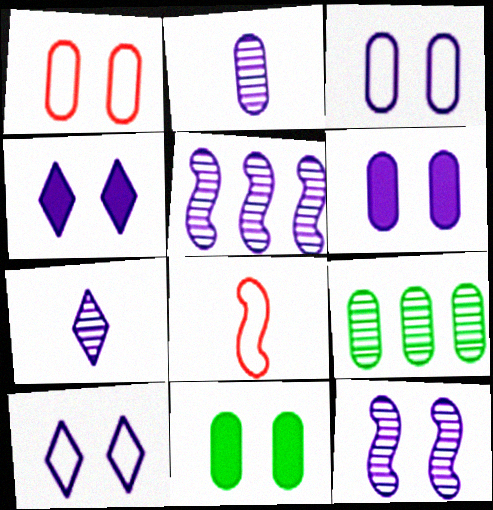[[3, 4, 12], 
[4, 8, 9], 
[6, 10, 12]]